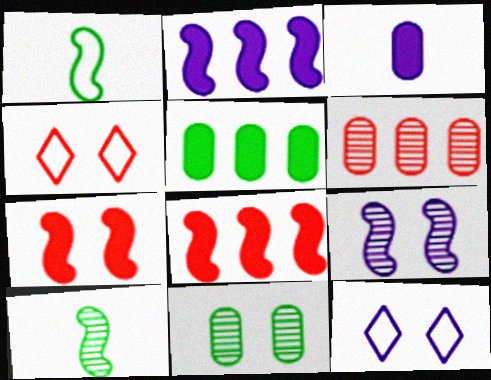[[1, 8, 9], 
[7, 11, 12]]